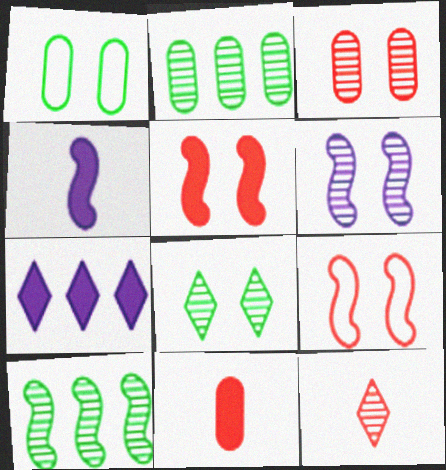[[2, 6, 12], 
[3, 6, 8], 
[4, 9, 10]]